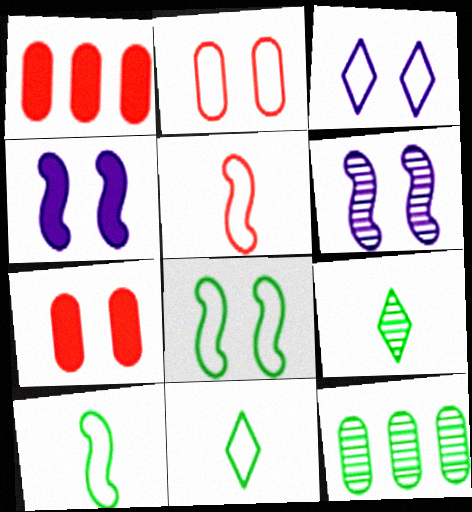[[1, 6, 11], 
[2, 3, 8]]